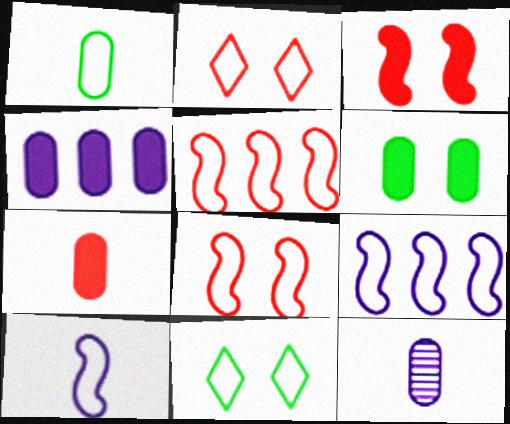[[1, 2, 9], 
[1, 7, 12], 
[4, 6, 7]]